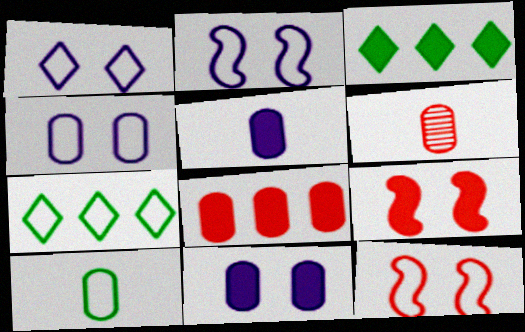[[1, 2, 4], 
[2, 3, 6], 
[3, 5, 9], 
[5, 6, 10]]